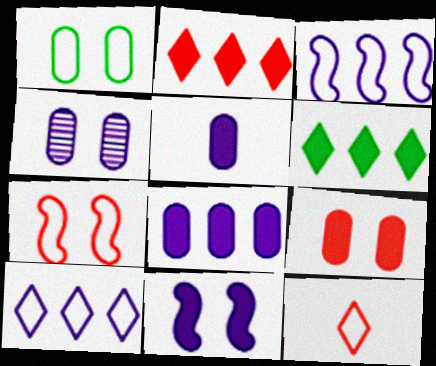[[1, 3, 12], 
[1, 4, 9]]